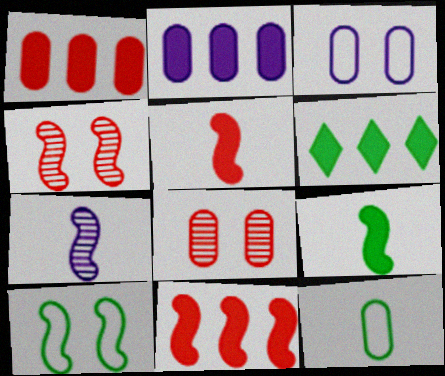[[2, 6, 11], 
[2, 8, 12], 
[7, 10, 11]]